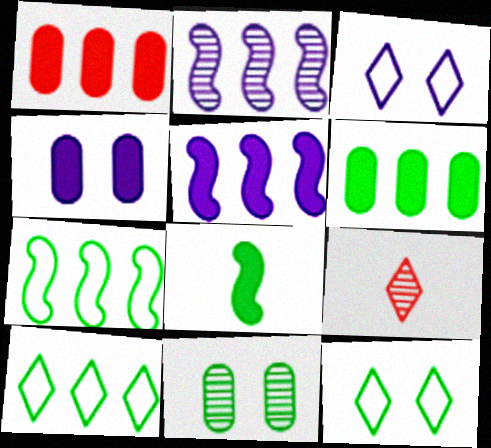[[1, 2, 10], 
[2, 9, 11], 
[4, 7, 9], 
[8, 10, 11]]